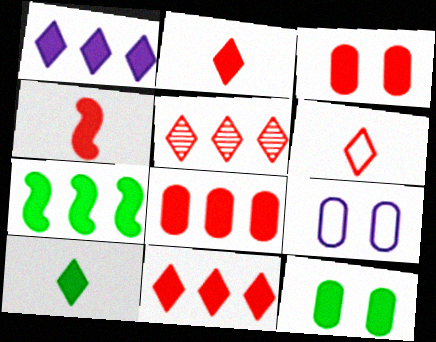[[1, 4, 12], 
[1, 7, 8], 
[3, 4, 11], 
[7, 10, 12]]